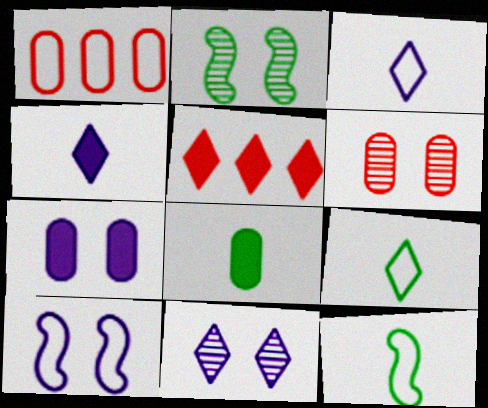[[1, 2, 4], 
[1, 9, 10], 
[2, 6, 11], 
[5, 9, 11], 
[7, 10, 11]]